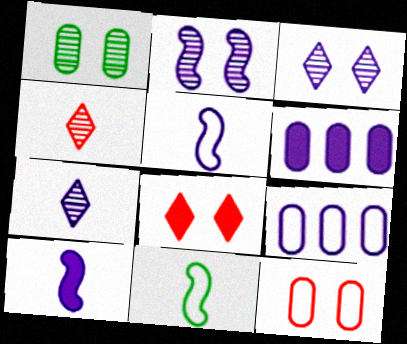[[3, 5, 6], 
[3, 9, 10]]